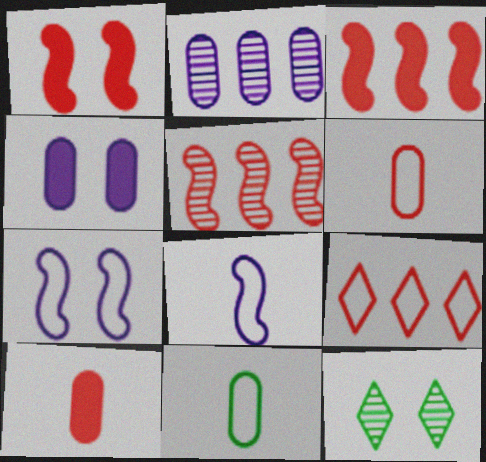[[7, 9, 11]]